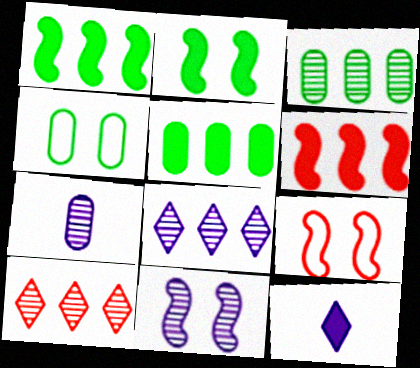[[2, 9, 11], 
[3, 9, 12], 
[7, 8, 11]]